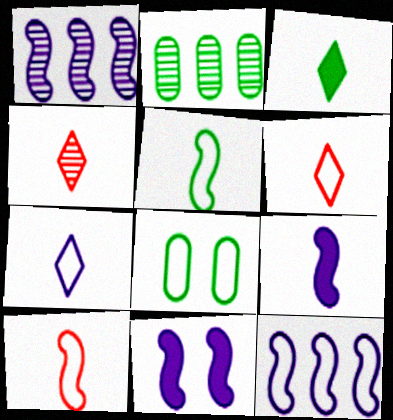[[2, 6, 11], 
[3, 4, 7], 
[6, 8, 12]]